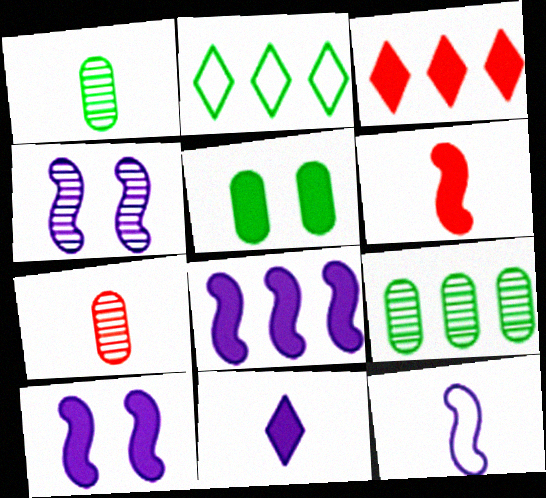[[2, 7, 10], 
[4, 8, 12]]